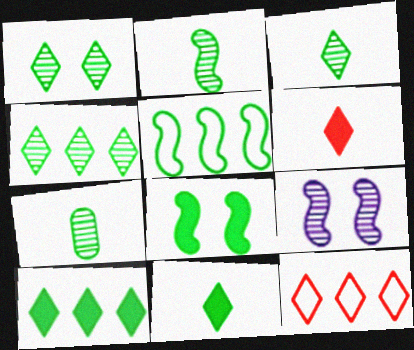[[1, 3, 4], 
[2, 3, 7], 
[2, 5, 8]]